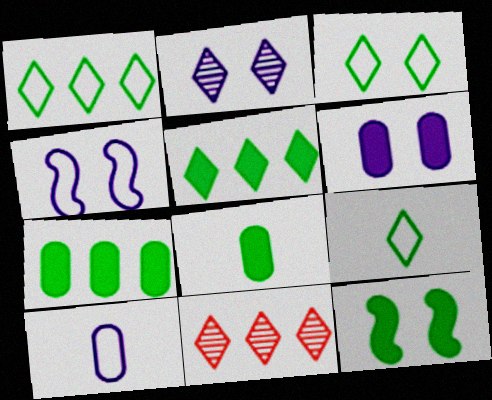[[1, 3, 9], 
[2, 4, 6], 
[4, 8, 11], 
[5, 8, 12], 
[10, 11, 12]]